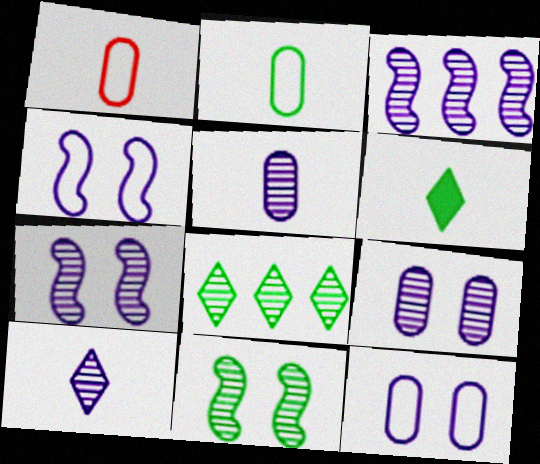[[3, 9, 10]]